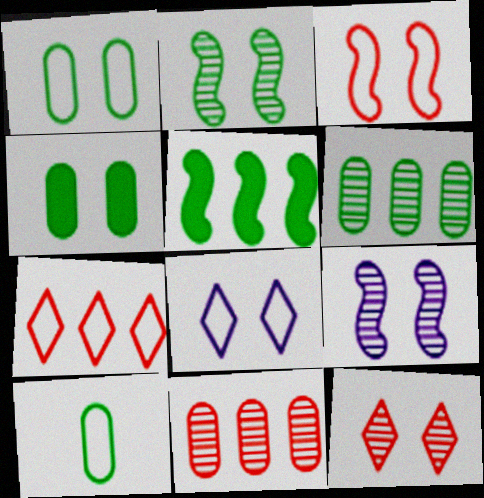[[1, 3, 8], 
[4, 6, 10]]